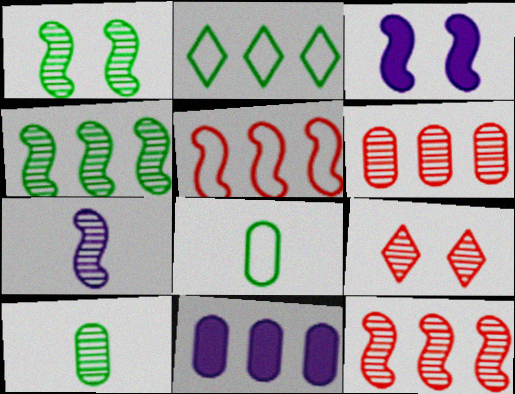[[1, 7, 12], 
[2, 11, 12]]